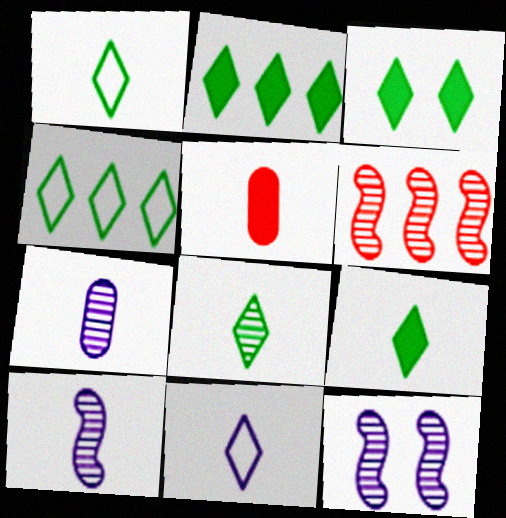[[1, 5, 10], 
[1, 8, 9], 
[2, 3, 9], 
[3, 4, 8], 
[4, 5, 12]]